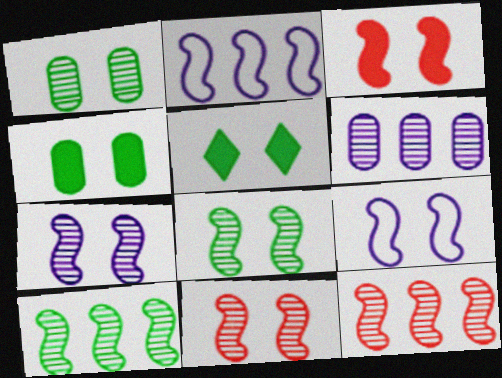[[3, 8, 9], 
[7, 8, 11]]